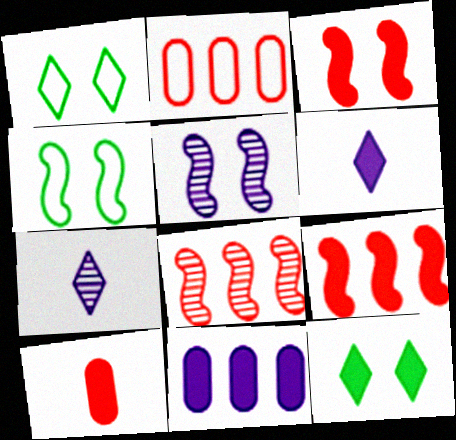[[3, 4, 5]]